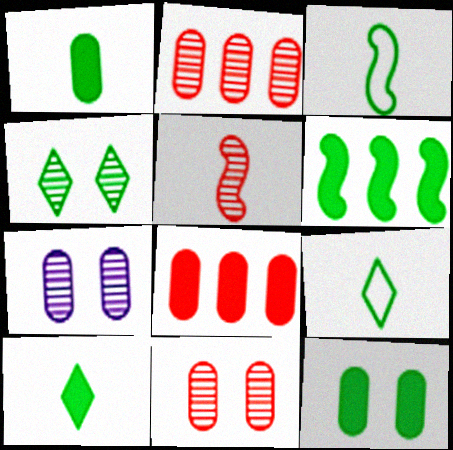[[6, 10, 12]]